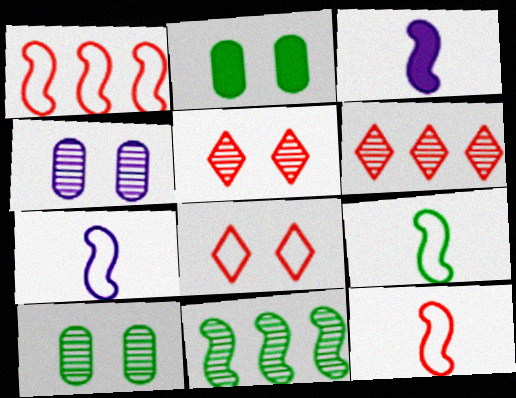[[2, 6, 7], 
[7, 9, 12]]